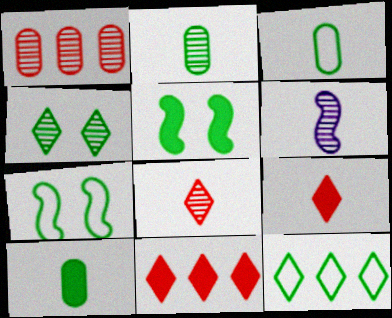[[1, 4, 6], 
[2, 3, 10], 
[2, 5, 12], 
[2, 6, 8], 
[3, 6, 9], 
[3, 7, 12]]